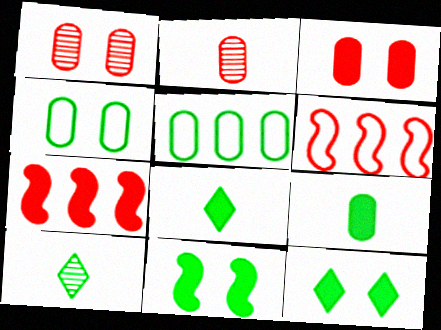[[5, 10, 11]]